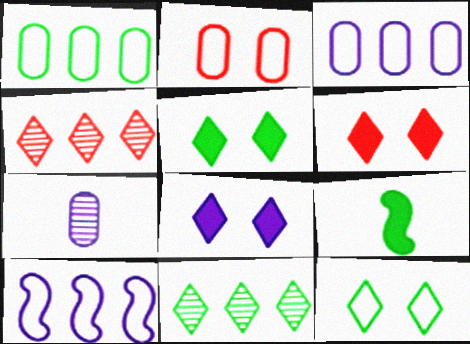[[5, 6, 8], 
[7, 8, 10]]